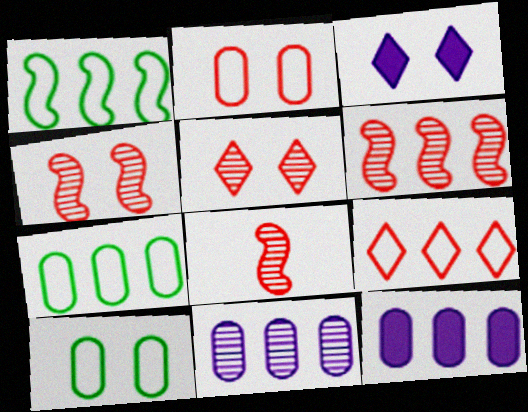[[3, 4, 10], 
[3, 7, 8], 
[4, 6, 8]]